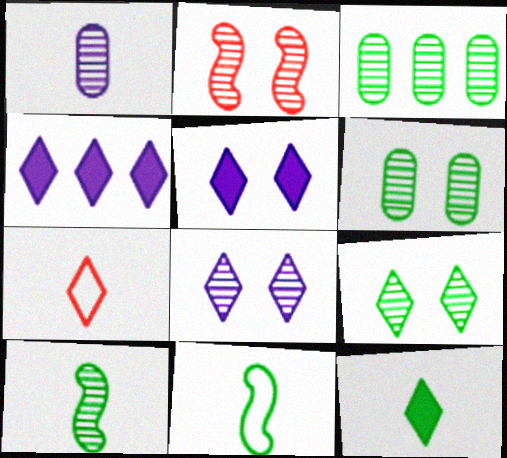[[2, 6, 8], 
[3, 9, 10], 
[4, 7, 9]]